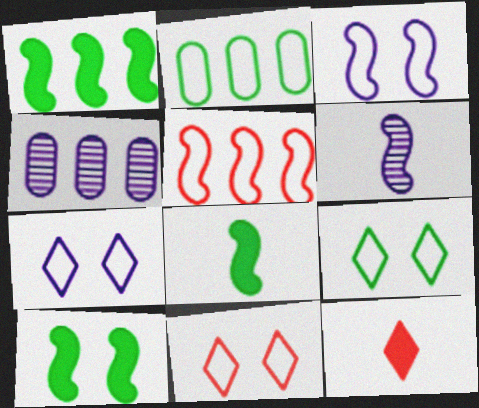[[1, 8, 10], 
[4, 8, 11], 
[5, 6, 10], 
[7, 9, 11]]